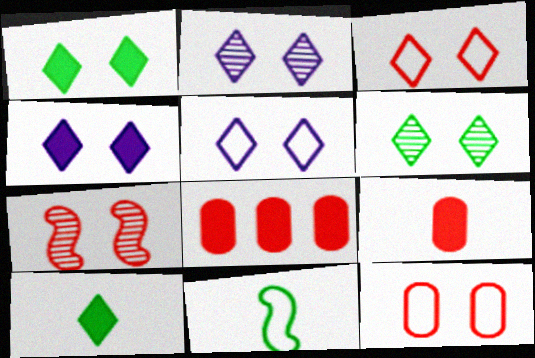[[1, 2, 3], 
[2, 4, 5], 
[2, 8, 11], 
[3, 4, 6]]